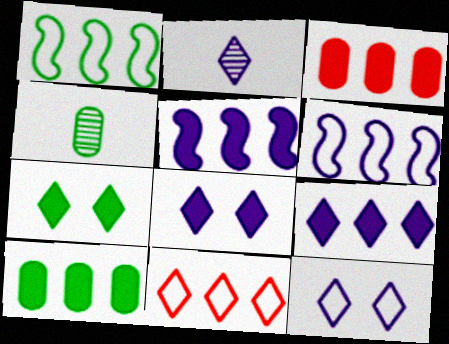[[1, 4, 7], 
[2, 7, 11], 
[2, 9, 12]]